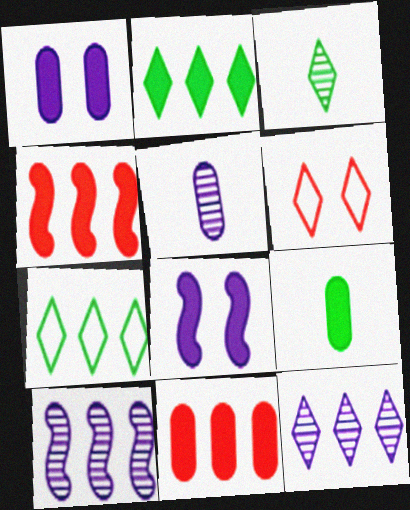[[1, 9, 11], 
[6, 9, 10], 
[7, 10, 11]]